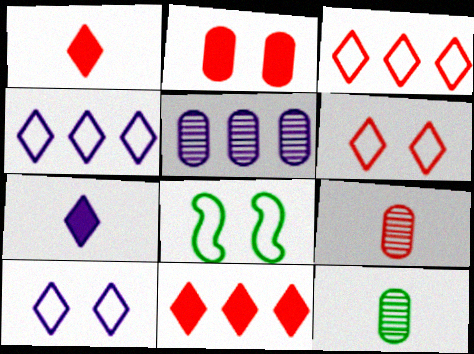[[1, 5, 8]]